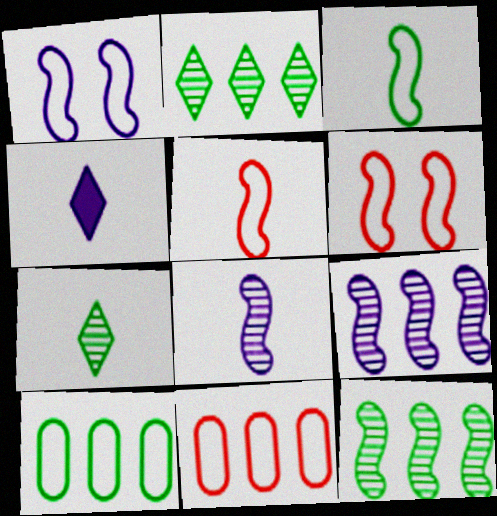[]